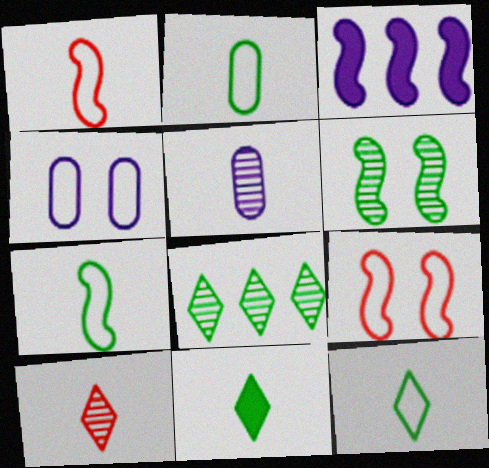[[1, 3, 6], 
[1, 5, 11], 
[2, 7, 12]]